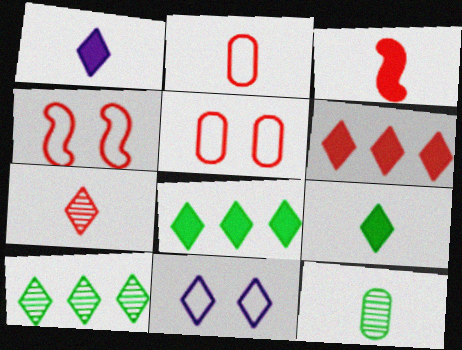[[2, 3, 7], 
[7, 8, 11]]